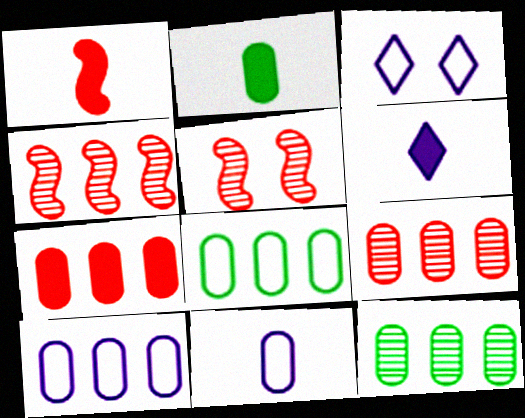[[1, 2, 6], 
[1, 3, 12], 
[2, 3, 4], 
[5, 6, 8], 
[7, 10, 12]]